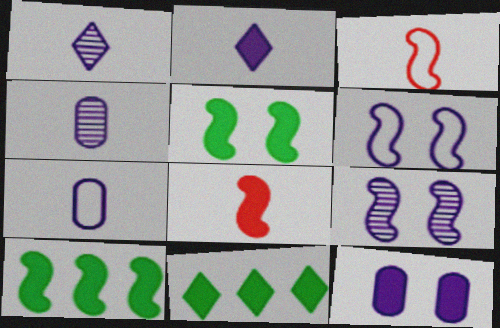[[3, 9, 10], 
[8, 11, 12]]